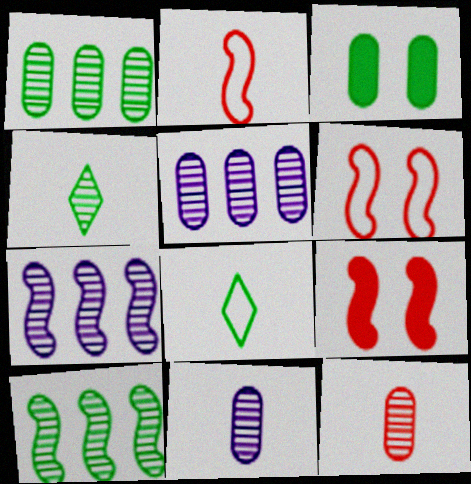[[3, 8, 10], 
[5, 8, 9]]